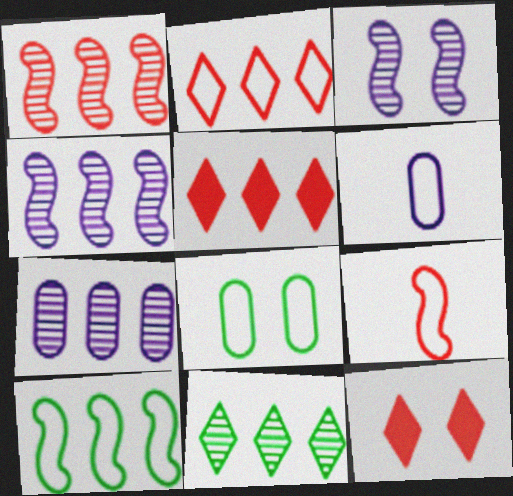[[1, 7, 11], 
[3, 8, 12], 
[5, 7, 10]]